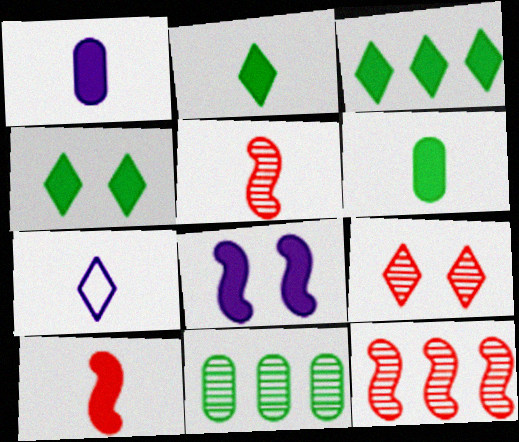[[1, 2, 10], 
[2, 3, 4], 
[3, 7, 9], 
[5, 6, 7]]